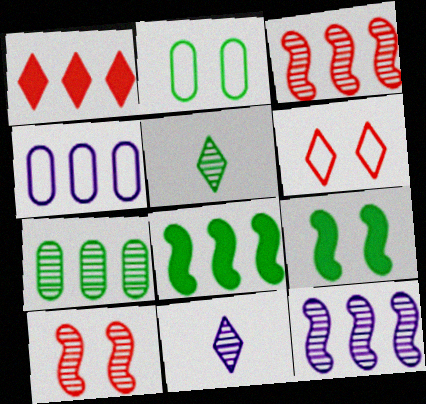[[2, 5, 8], 
[7, 10, 11]]